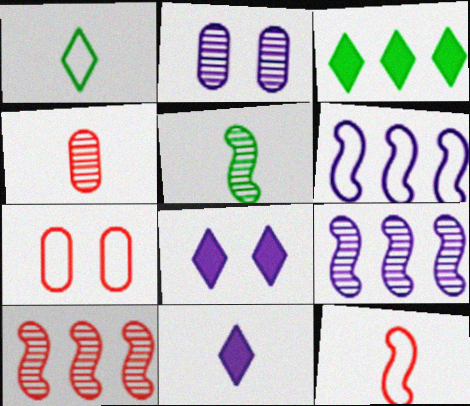[[1, 6, 7], 
[2, 3, 12], 
[2, 6, 11]]